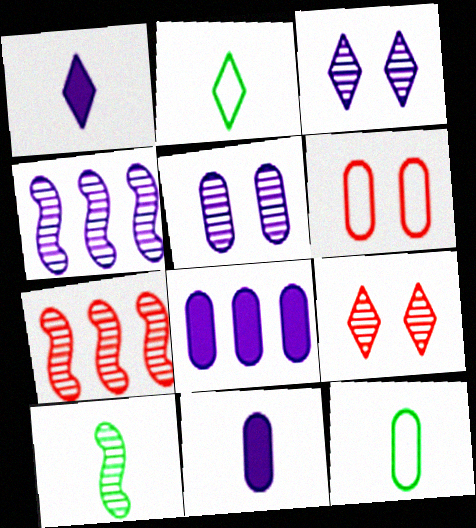[]